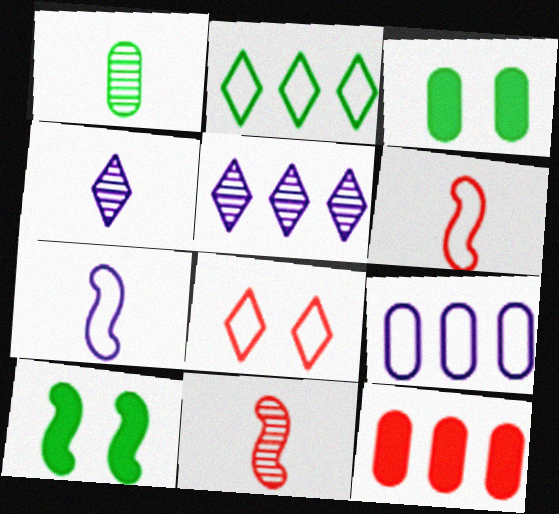[[1, 2, 10], 
[1, 4, 11], 
[3, 5, 6], 
[8, 11, 12]]